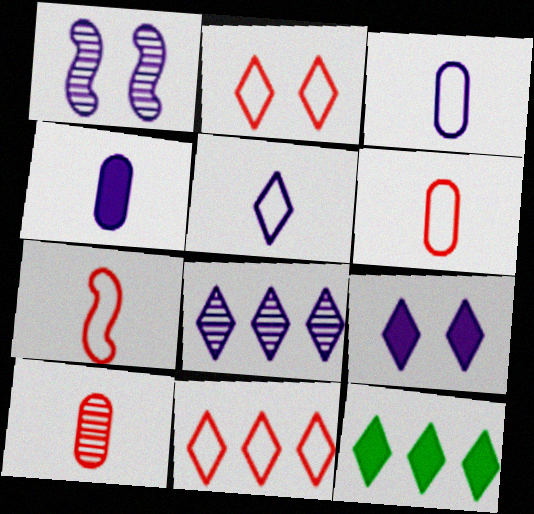[[1, 6, 12], 
[5, 8, 9], 
[8, 11, 12]]